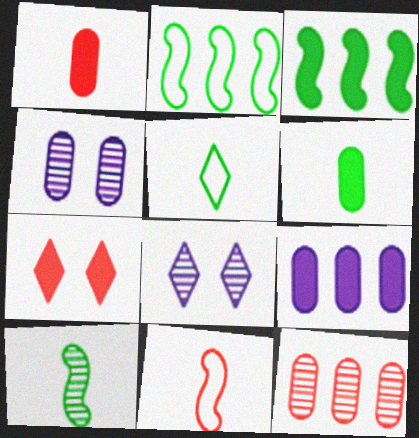[[1, 2, 8], 
[5, 6, 10], 
[7, 11, 12], 
[8, 10, 12]]